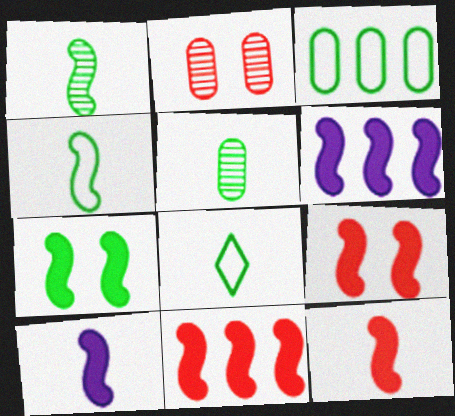[[2, 6, 8], 
[6, 7, 12], 
[7, 10, 11], 
[9, 11, 12]]